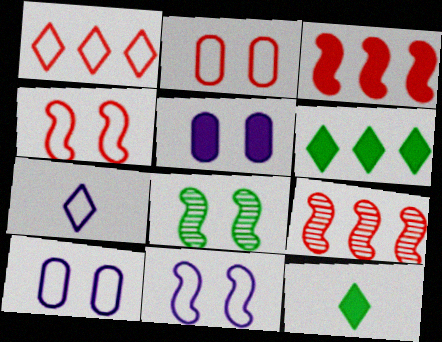[[3, 5, 12], 
[9, 10, 12]]